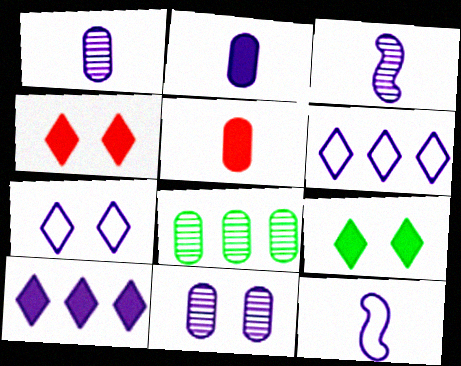[[4, 8, 12], 
[10, 11, 12]]